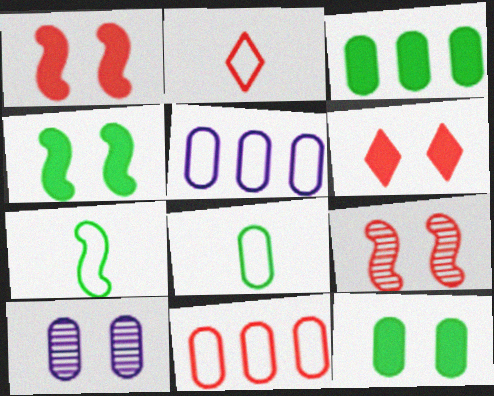[]